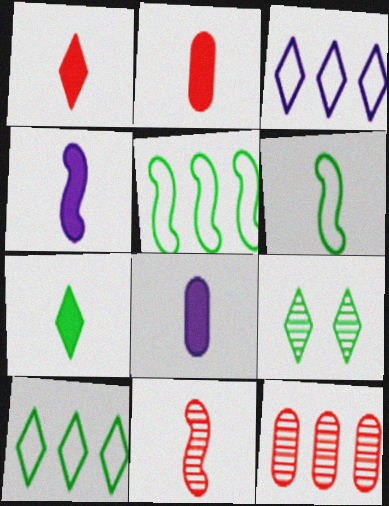[[1, 3, 9], 
[2, 4, 7], 
[4, 6, 11], 
[7, 9, 10]]